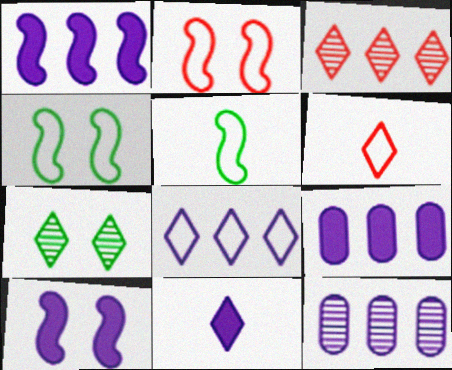[[1, 8, 12], 
[9, 10, 11]]